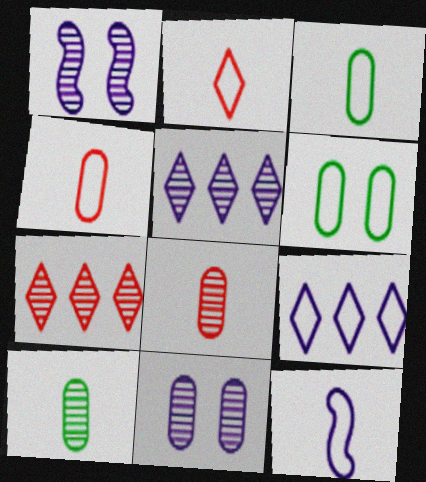[[1, 7, 10], 
[2, 3, 12]]